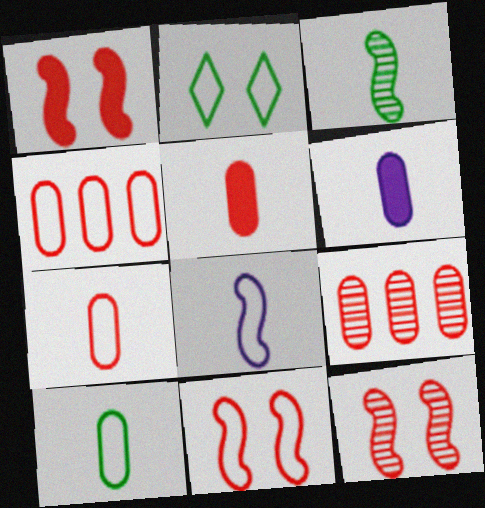[[1, 11, 12], 
[2, 4, 8]]